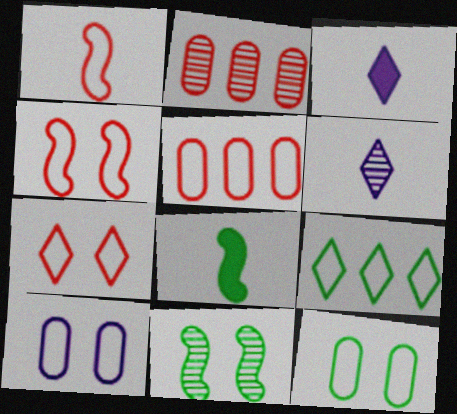[[1, 5, 7], 
[1, 9, 10], 
[2, 6, 11], 
[3, 5, 11]]